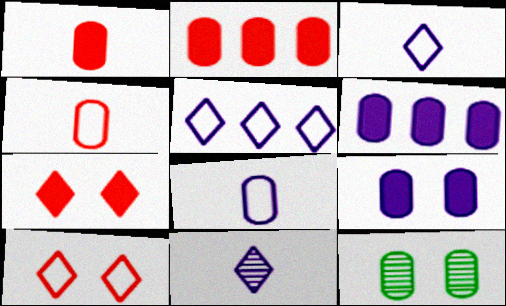[[2, 8, 12], 
[4, 6, 12]]